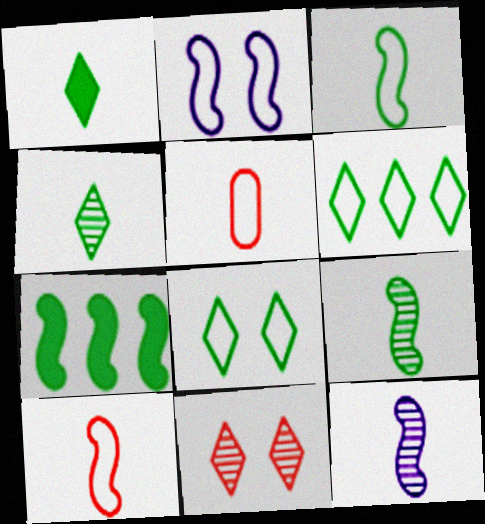[[1, 5, 12], 
[2, 5, 6]]